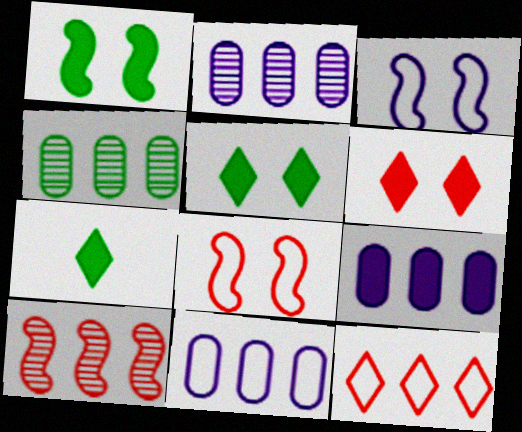[[2, 7, 8], 
[2, 9, 11]]